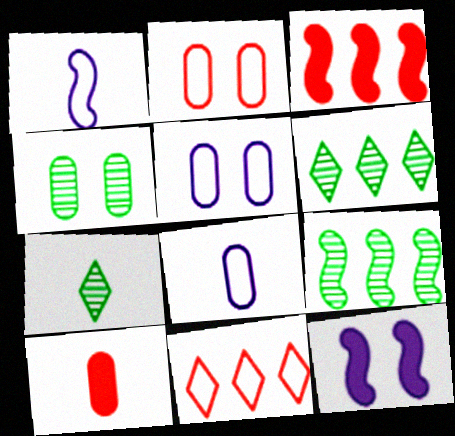[[1, 7, 10], 
[3, 5, 7], 
[4, 7, 9]]